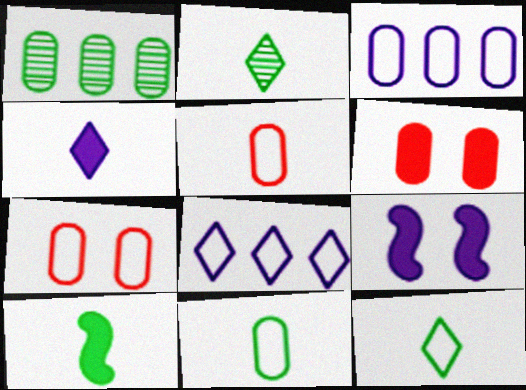[[2, 10, 11], 
[3, 7, 11]]